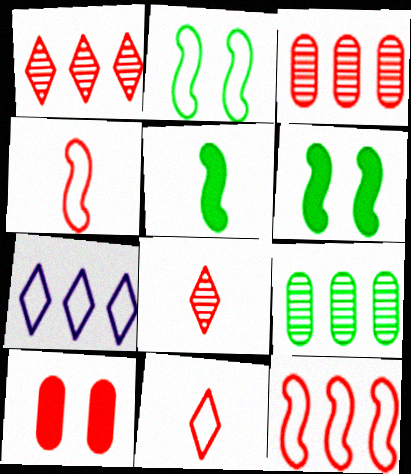[[1, 4, 10], 
[8, 10, 12]]